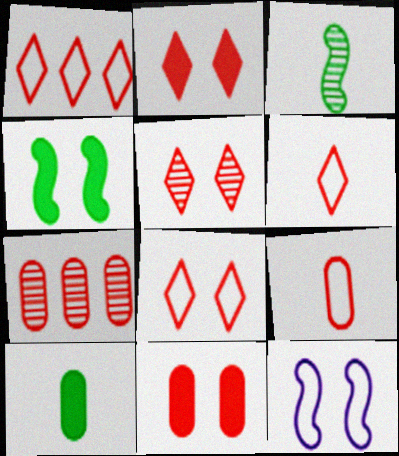[[1, 6, 8], 
[2, 5, 8], 
[7, 9, 11]]